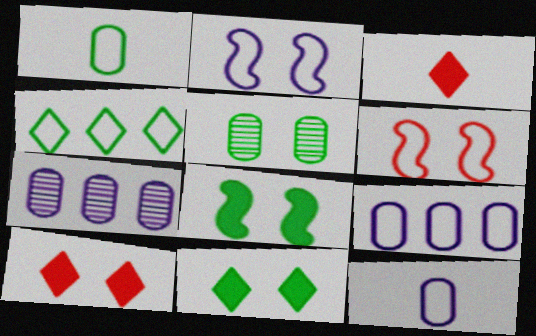[[2, 5, 10], 
[4, 6, 12]]